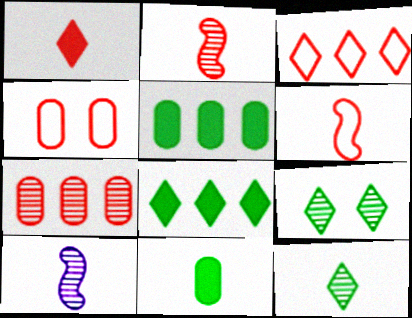[[3, 4, 6], 
[4, 8, 10], 
[7, 9, 10]]